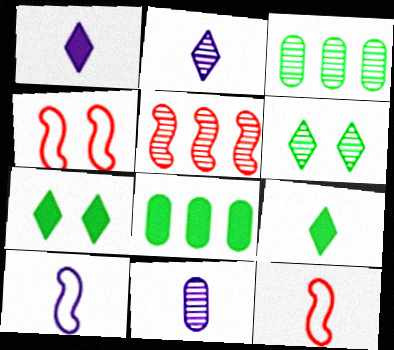[[1, 3, 4], 
[1, 10, 11], 
[2, 4, 8], 
[5, 6, 11], 
[9, 11, 12]]